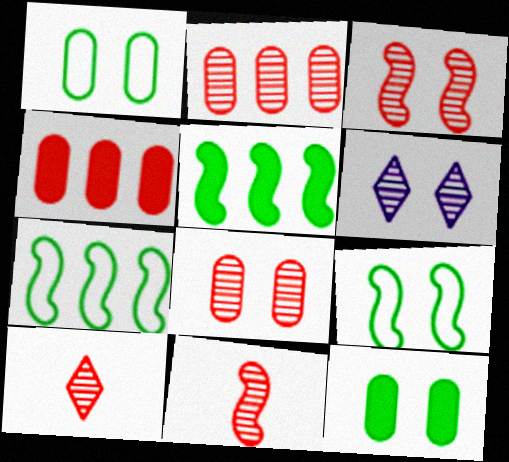[[2, 3, 10]]